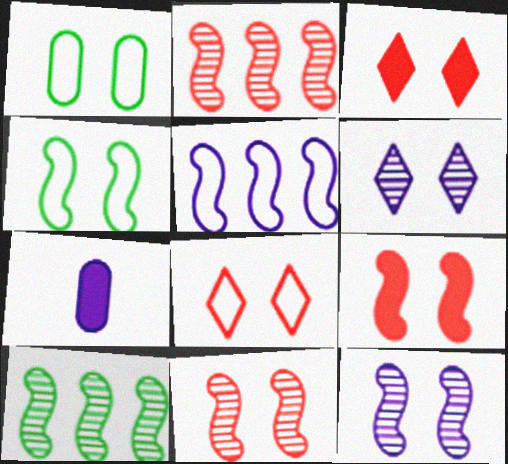[[1, 3, 12], 
[1, 6, 9], 
[4, 9, 12], 
[5, 6, 7], 
[7, 8, 10]]